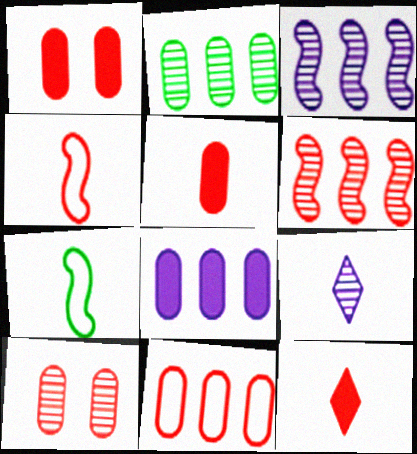[[2, 8, 11], 
[5, 7, 9], 
[5, 10, 11]]